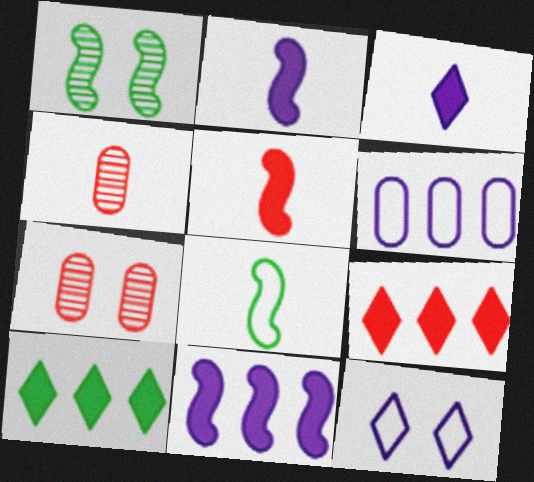[[3, 4, 8]]